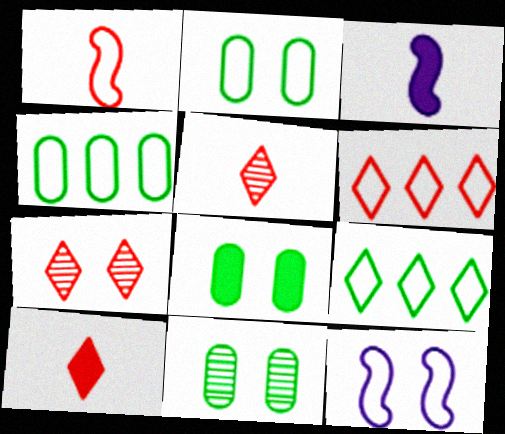[[2, 8, 11], 
[3, 4, 7], 
[3, 6, 11], 
[6, 7, 10], 
[7, 8, 12]]